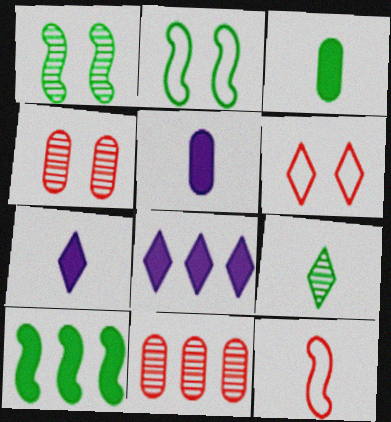[[2, 7, 11], 
[5, 9, 12], 
[6, 8, 9]]